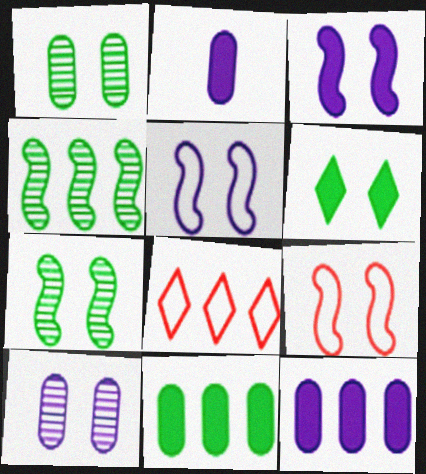[[2, 7, 8], 
[3, 7, 9], 
[4, 8, 12], 
[6, 9, 10]]